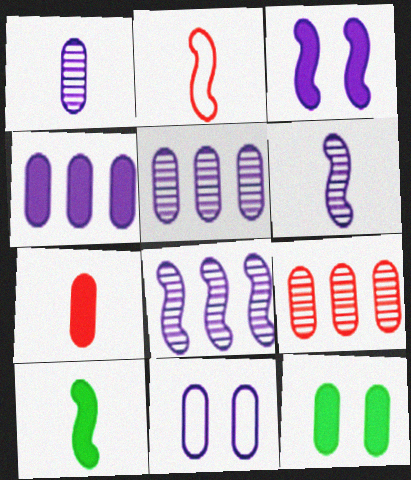[[1, 4, 11], 
[2, 6, 10], 
[4, 7, 12]]